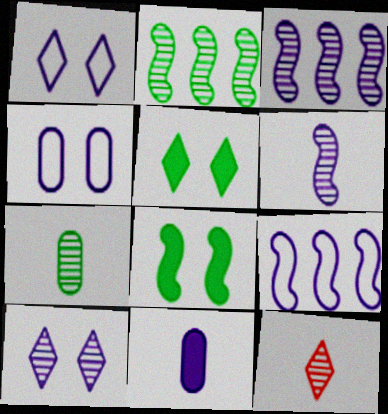[[1, 3, 11], 
[6, 7, 12], 
[9, 10, 11]]